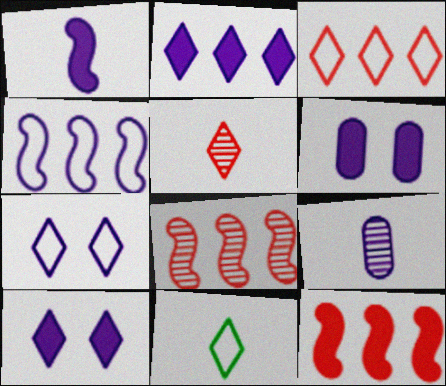[[1, 2, 6], 
[3, 7, 11], 
[4, 9, 10], 
[6, 8, 11]]